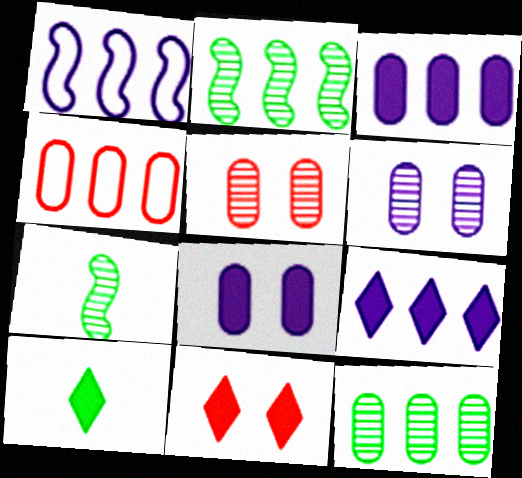[[1, 5, 10], 
[2, 4, 9], 
[3, 4, 12], 
[9, 10, 11]]